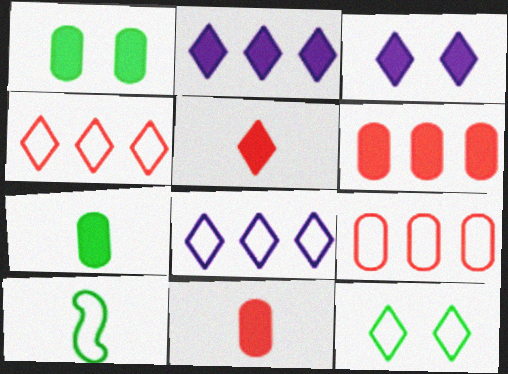[]